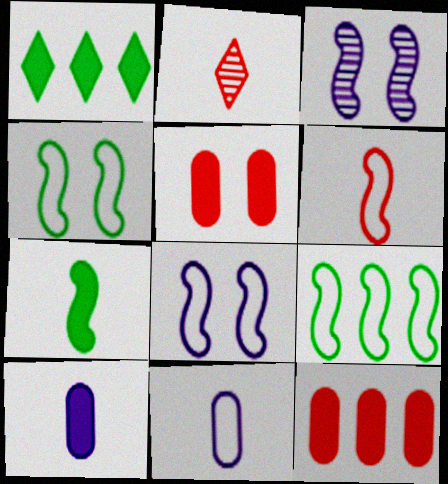[[2, 7, 11], 
[6, 8, 9]]